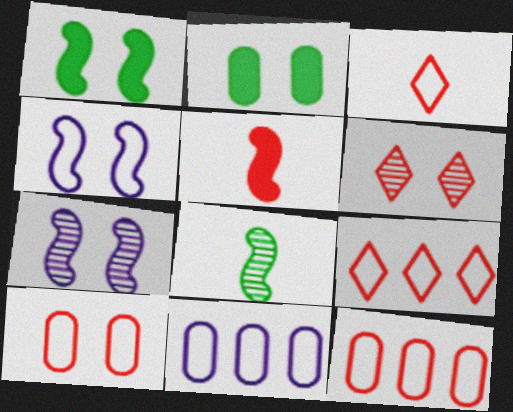[[2, 4, 6], 
[5, 6, 12]]